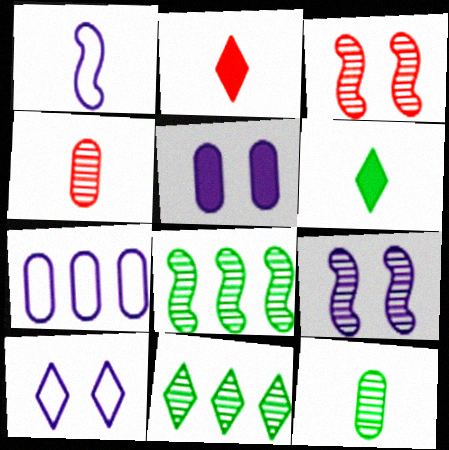[[1, 2, 12], 
[1, 4, 6], 
[1, 7, 10], 
[2, 10, 11], 
[3, 6, 7], 
[4, 9, 11], 
[5, 9, 10]]